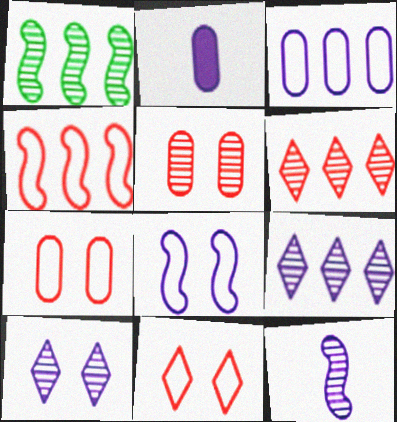[[1, 2, 11], 
[2, 8, 9]]